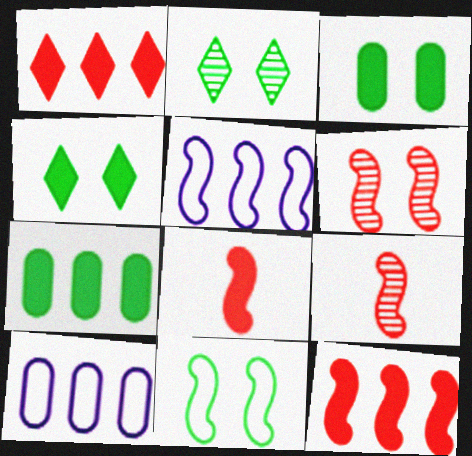[[2, 3, 11], 
[2, 8, 10], 
[4, 9, 10]]